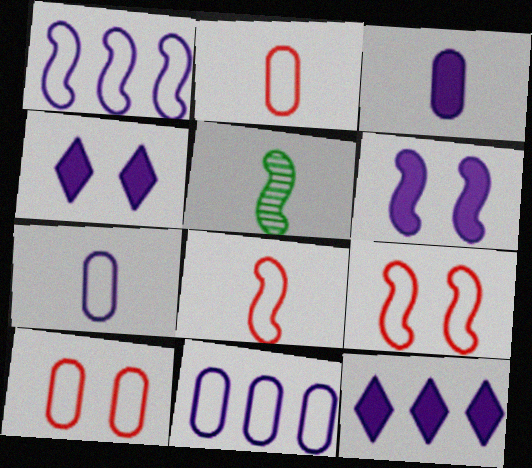[[3, 6, 12], 
[5, 10, 12]]